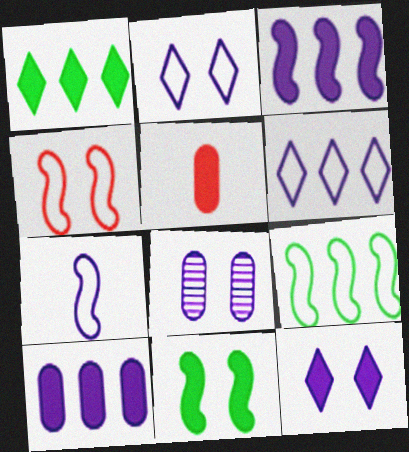[[4, 7, 9]]